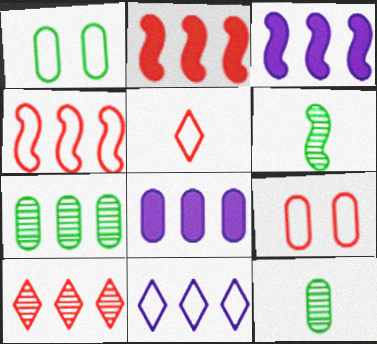[[2, 7, 11], 
[4, 5, 9], 
[8, 9, 12]]